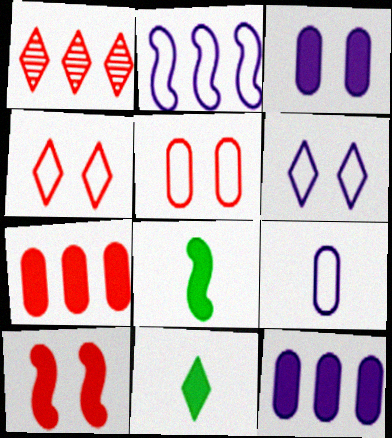[[1, 6, 11], 
[2, 6, 9], 
[10, 11, 12]]